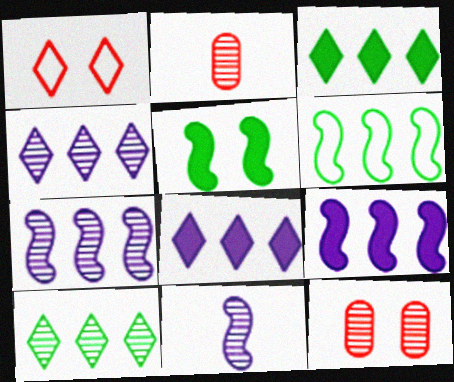[[10, 11, 12]]